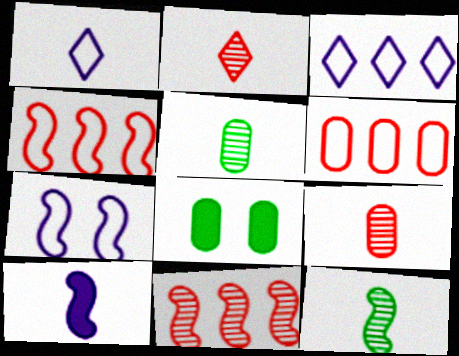[[1, 8, 11]]